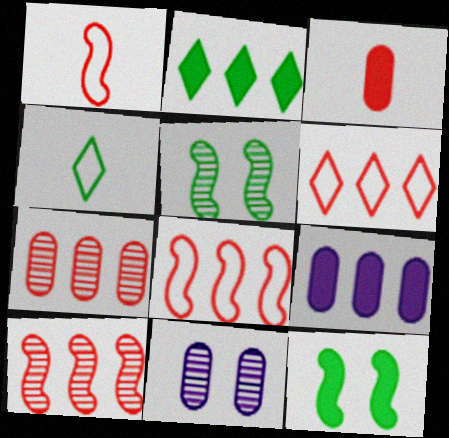[[1, 2, 11]]